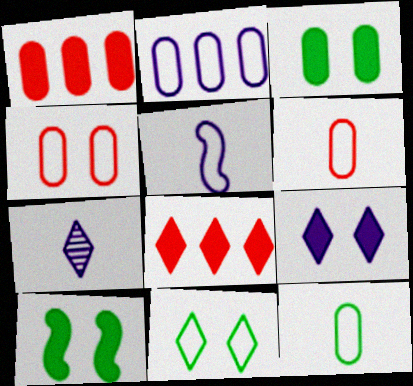[[2, 4, 12], 
[7, 8, 11]]